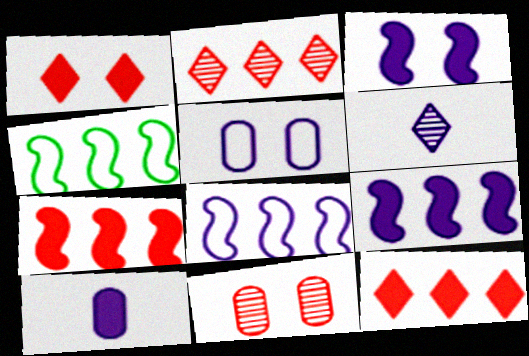[[5, 6, 9]]